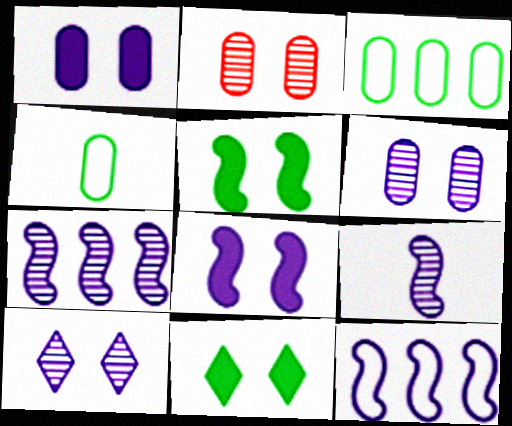[[8, 9, 12]]